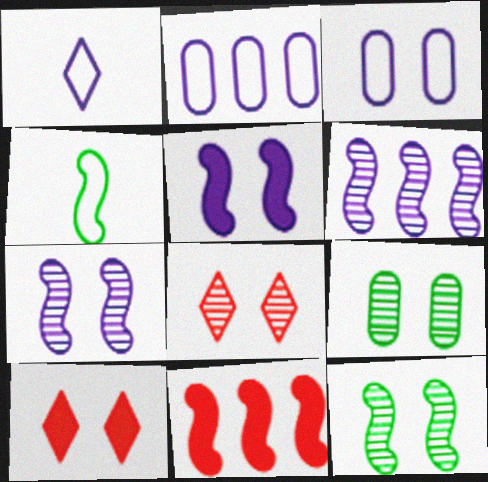[[1, 9, 11], 
[3, 10, 12], 
[4, 7, 11], 
[7, 8, 9]]